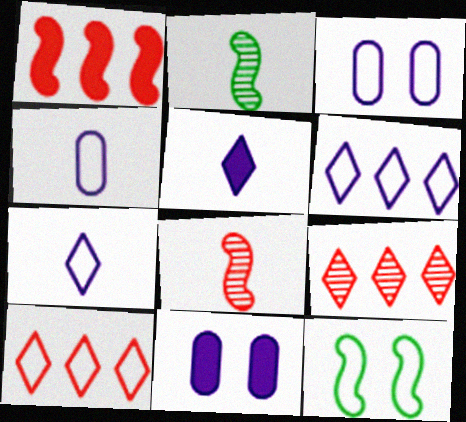[[2, 10, 11], 
[4, 10, 12]]